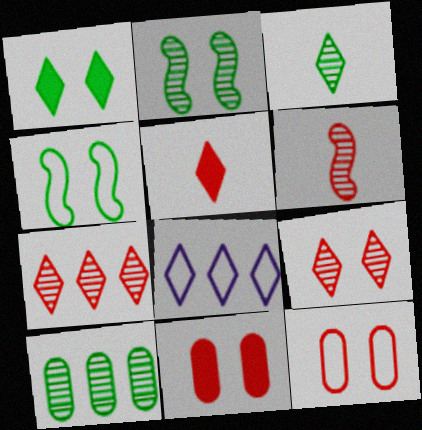[[2, 3, 10]]